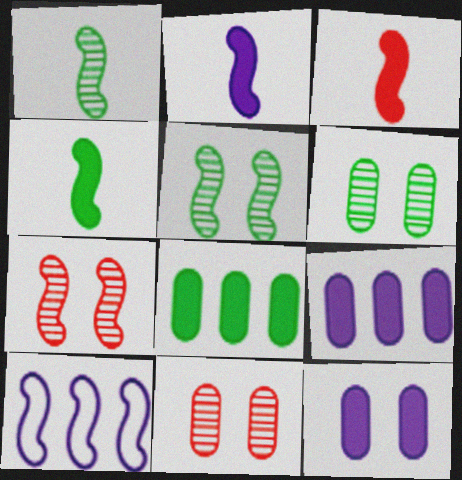[[2, 3, 4], 
[3, 5, 10], 
[4, 7, 10]]